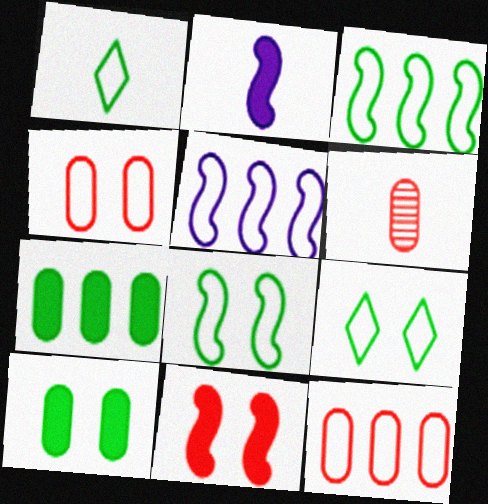[[1, 2, 6], 
[1, 4, 5]]